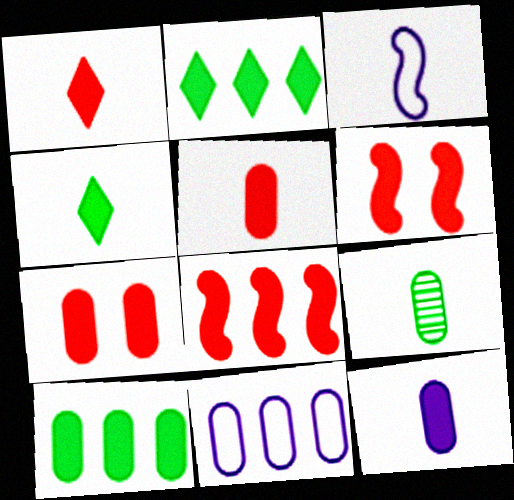[[1, 3, 9], 
[1, 7, 8], 
[2, 6, 12], 
[7, 9, 11], 
[7, 10, 12]]